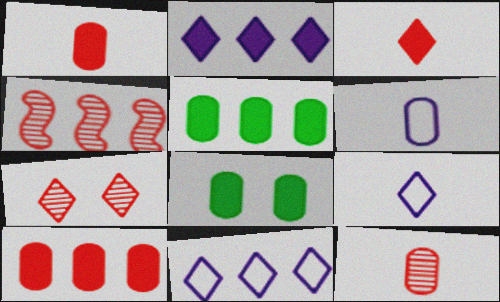[[4, 5, 11], 
[4, 7, 12], 
[4, 8, 9]]